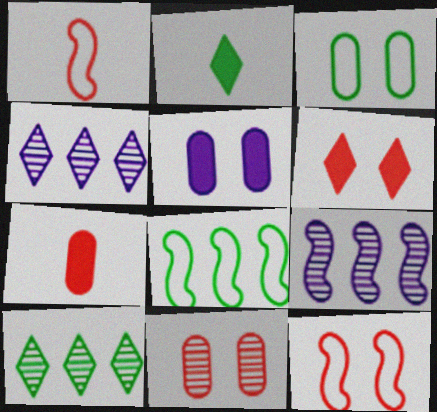[[1, 5, 10], 
[3, 5, 11], 
[6, 11, 12]]